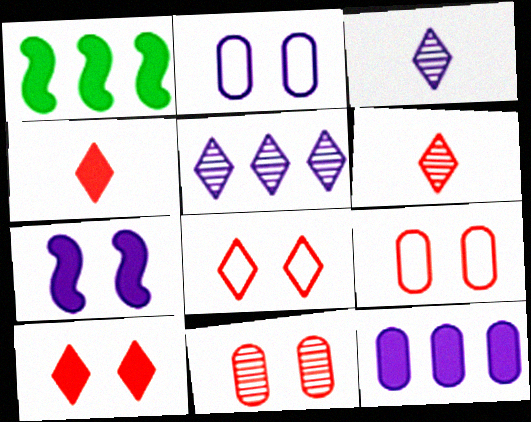[[1, 2, 6], 
[1, 3, 9]]